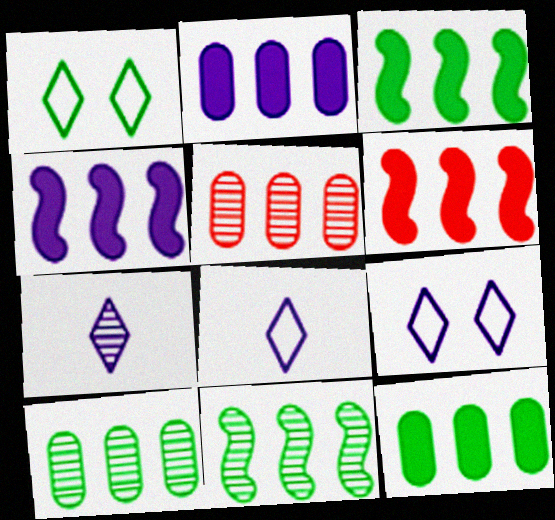[[3, 4, 6]]